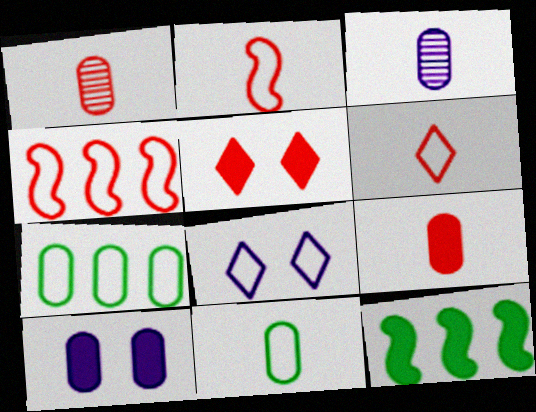[[1, 4, 5], 
[1, 7, 10], 
[1, 8, 12], 
[2, 7, 8], 
[3, 9, 11], 
[4, 8, 11]]